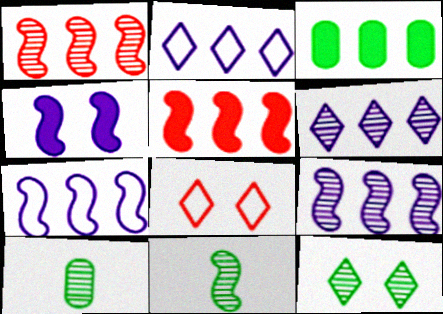[[1, 2, 3]]